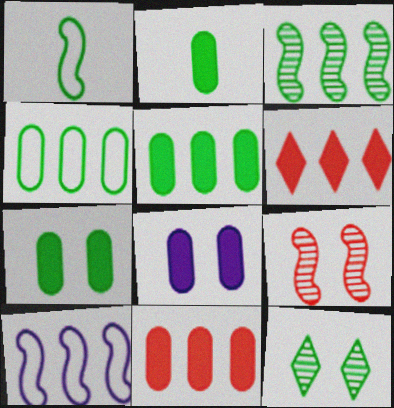[[1, 5, 12], 
[2, 5, 7], 
[2, 8, 11]]